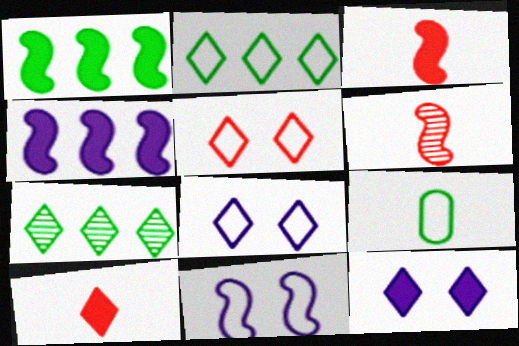[[1, 6, 11], 
[7, 8, 10]]